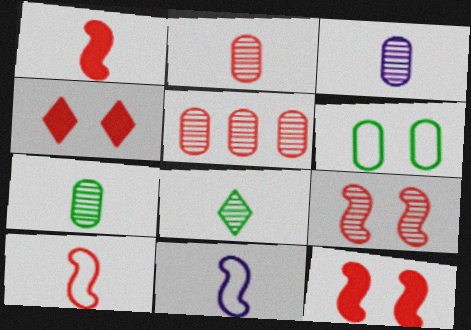[[2, 3, 7], 
[4, 5, 10]]